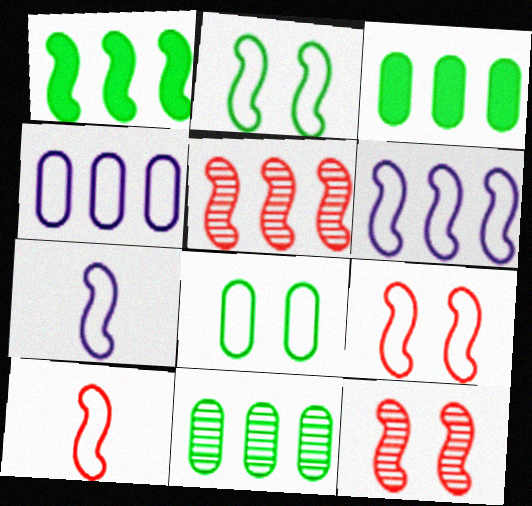[[1, 5, 6], 
[1, 7, 12], 
[2, 6, 10]]